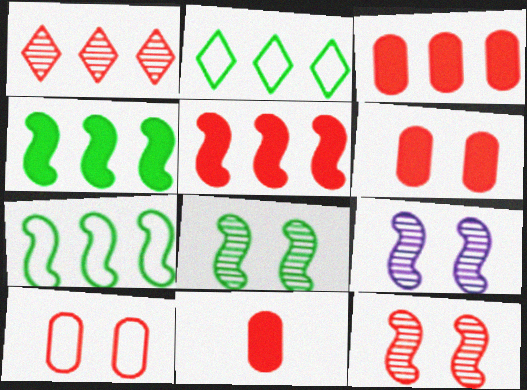[[2, 9, 11], 
[3, 6, 11], 
[8, 9, 12]]